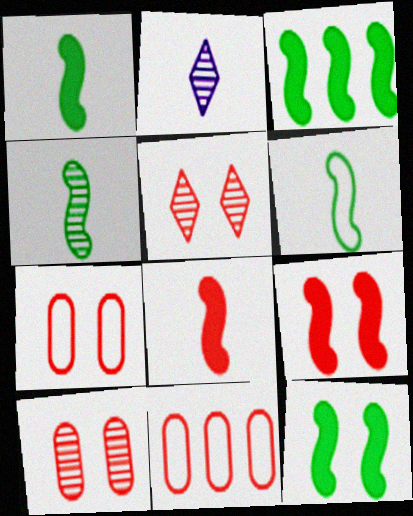[[1, 3, 12], 
[1, 4, 6], 
[2, 3, 7], 
[2, 11, 12], 
[5, 7, 9], 
[5, 8, 11]]